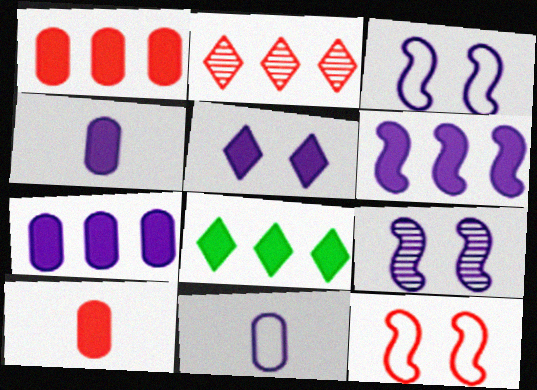[[1, 6, 8], 
[2, 10, 12], 
[4, 5, 6]]